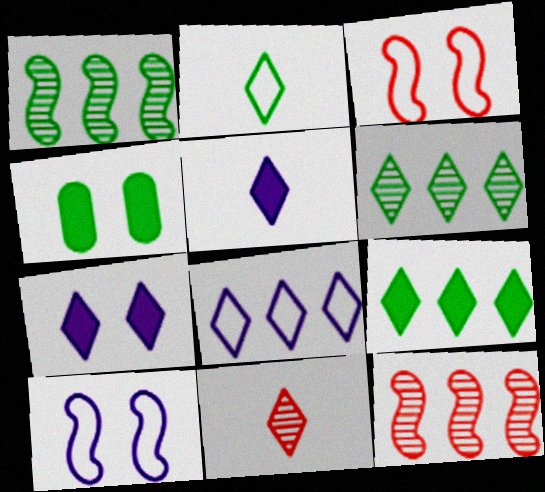[[1, 2, 4], 
[2, 5, 11]]